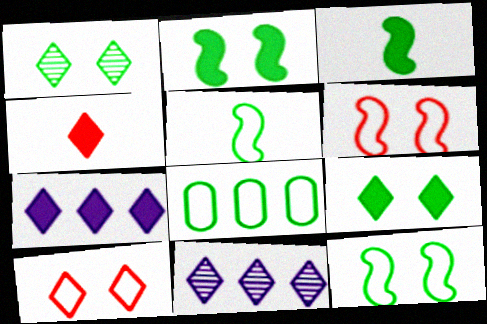[[1, 3, 8], 
[4, 7, 9]]